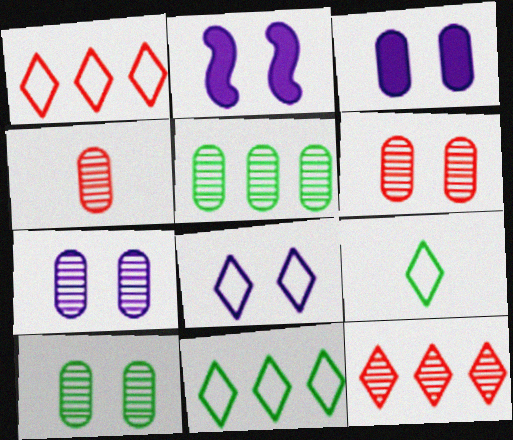[[1, 8, 9], 
[2, 4, 11], 
[2, 7, 8], 
[4, 5, 7], 
[6, 7, 10]]